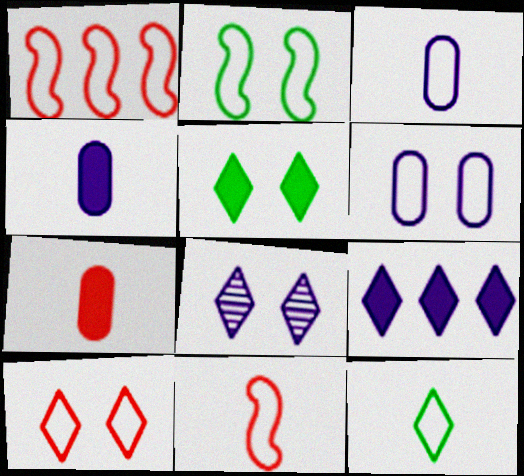[[1, 6, 12], 
[2, 6, 10], 
[3, 11, 12], 
[5, 8, 10]]